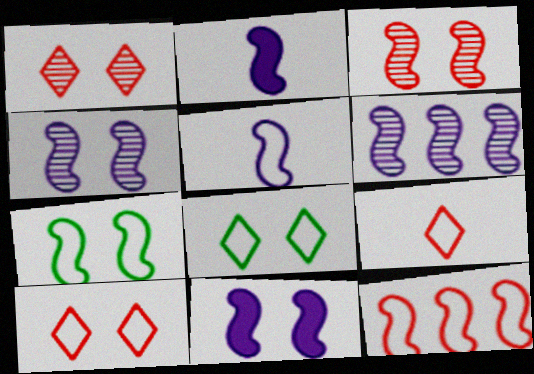[[3, 7, 11], 
[5, 6, 11], 
[5, 7, 12]]